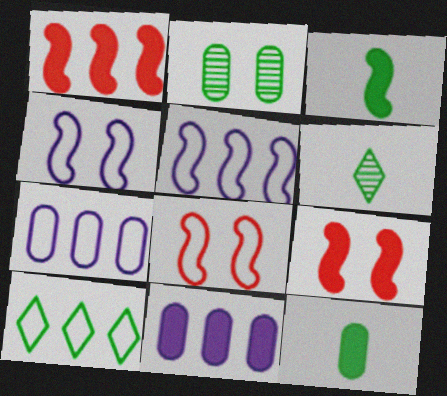[[2, 3, 10], 
[6, 7, 9], 
[6, 8, 11]]